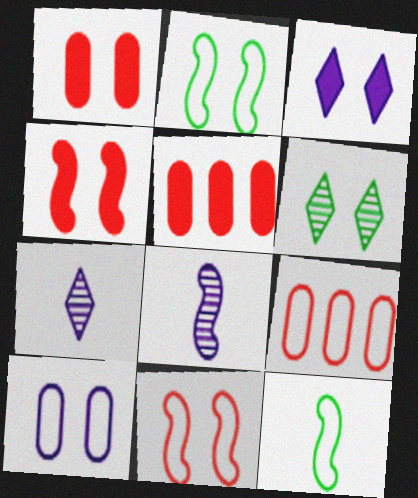[[2, 5, 7], 
[4, 6, 10]]